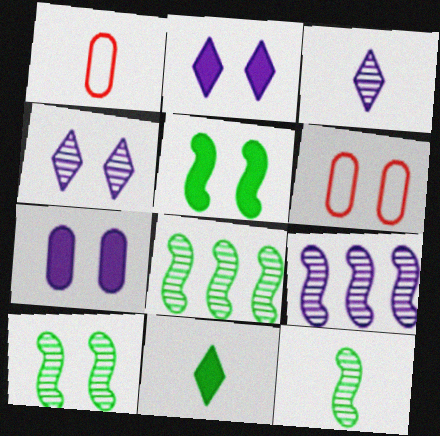[[1, 2, 8], 
[2, 6, 10], 
[4, 5, 6], 
[6, 9, 11], 
[8, 10, 12]]